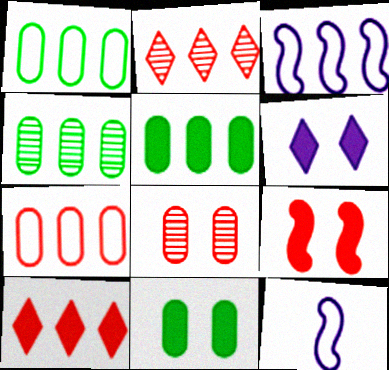[[1, 4, 5], 
[2, 3, 5], 
[2, 11, 12], 
[3, 4, 10], 
[6, 9, 11]]